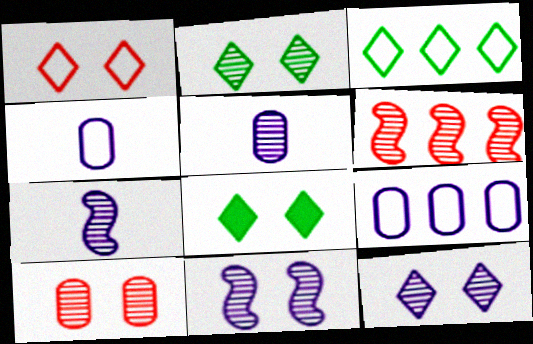[[1, 8, 12], 
[2, 5, 6], 
[2, 10, 11], 
[4, 6, 8]]